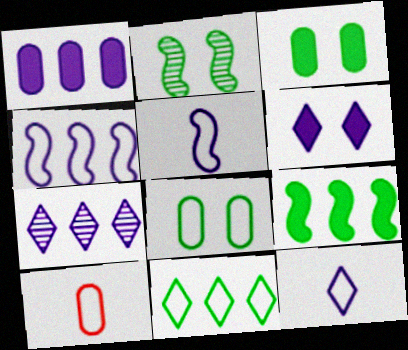[[1, 4, 7], 
[6, 7, 12]]